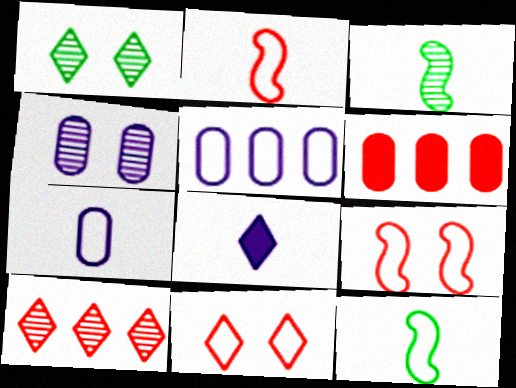[[3, 4, 10], 
[5, 11, 12]]